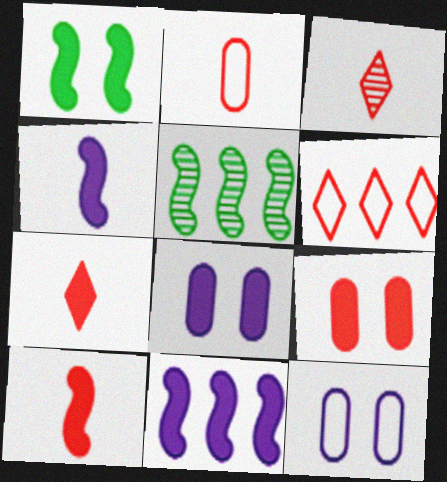[[1, 10, 11], 
[2, 3, 10], 
[5, 7, 12]]